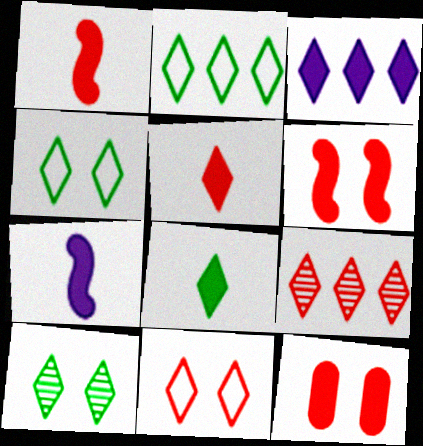[[2, 3, 9], 
[2, 8, 10], 
[5, 9, 11]]